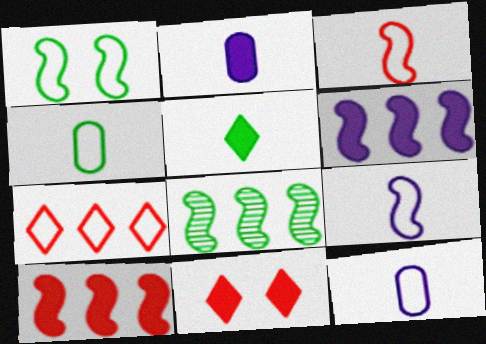[[1, 7, 12], 
[8, 11, 12]]